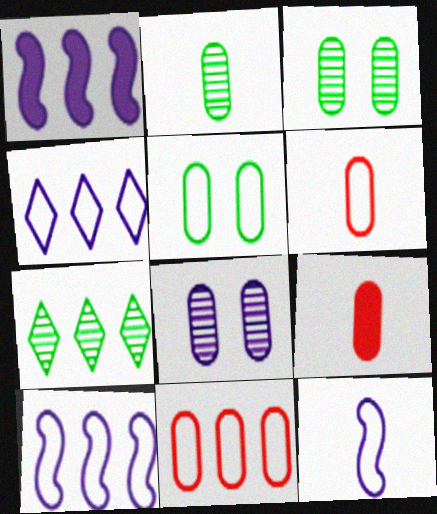[[1, 7, 11]]